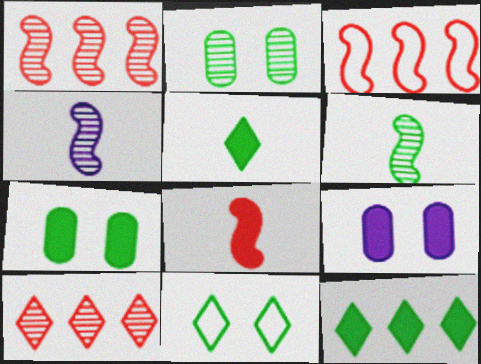[[2, 4, 10], 
[8, 9, 12]]